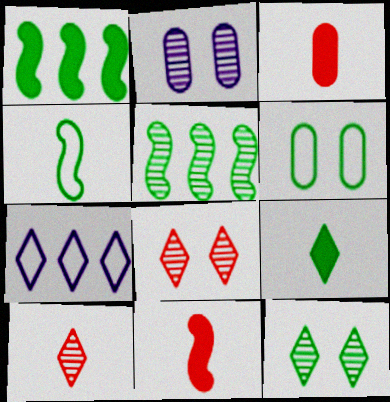[[2, 5, 10], 
[5, 6, 9], 
[7, 8, 9]]